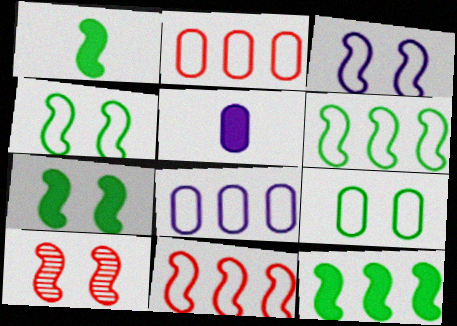[[1, 7, 12], 
[3, 7, 10]]